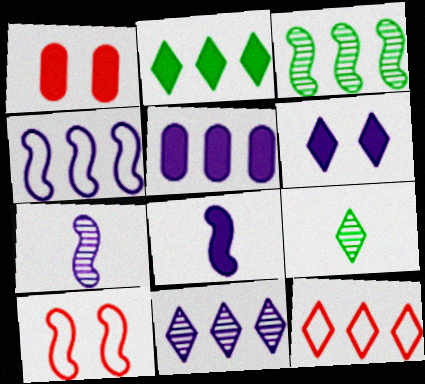[[1, 2, 8], 
[1, 4, 9], 
[2, 11, 12], 
[3, 5, 12], 
[3, 8, 10], 
[4, 5, 11], 
[5, 6, 8], 
[5, 9, 10], 
[6, 9, 12]]